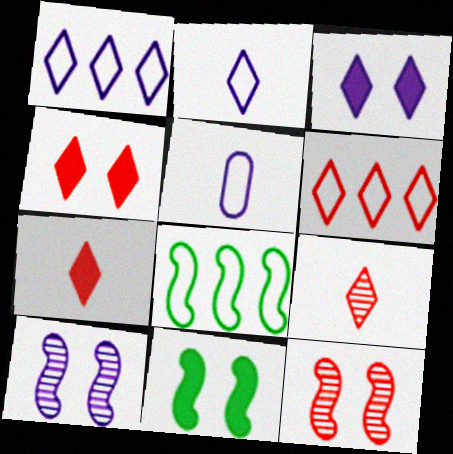[[4, 6, 9]]